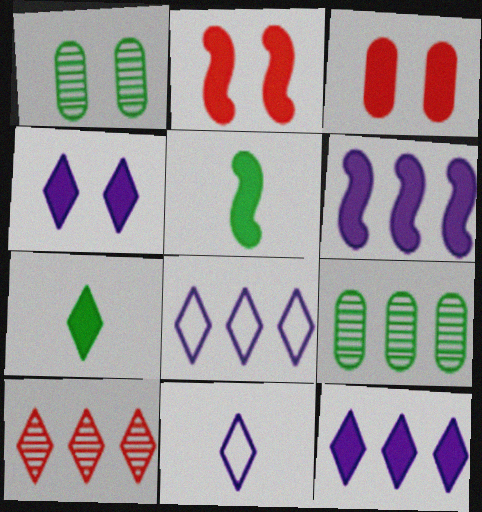[[2, 5, 6], 
[2, 9, 11], 
[3, 5, 12], 
[3, 6, 7]]